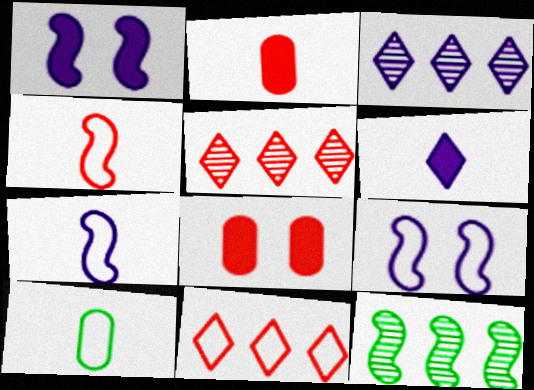[[1, 4, 12], 
[1, 5, 10], 
[4, 5, 8], 
[9, 10, 11]]